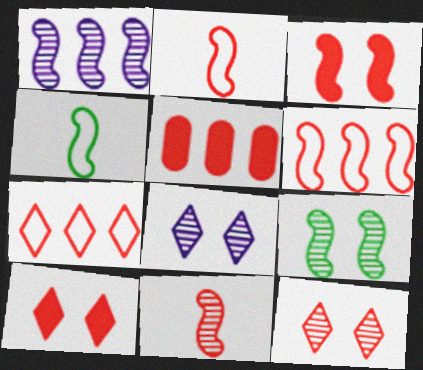[[1, 3, 4], 
[1, 9, 11], 
[2, 5, 12], 
[3, 6, 11], 
[4, 5, 8]]